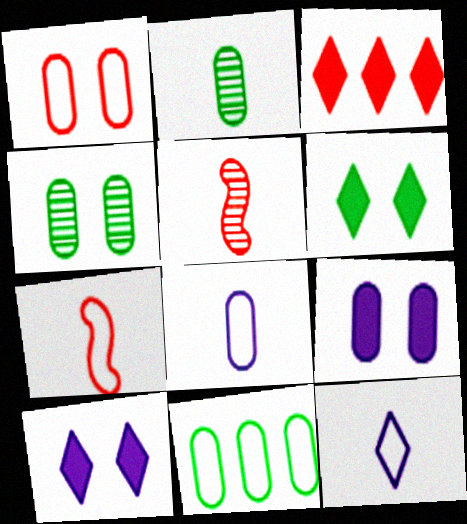[[1, 3, 5], 
[1, 4, 9], 
[1, 8, 11], 
[5, 10, 11]]